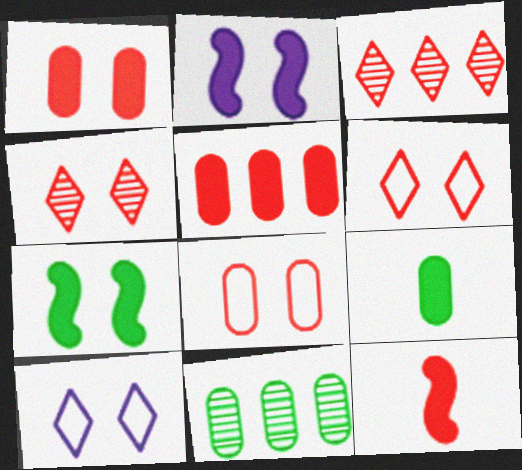[[3, 8, 12], 
[10, 11, 12]]